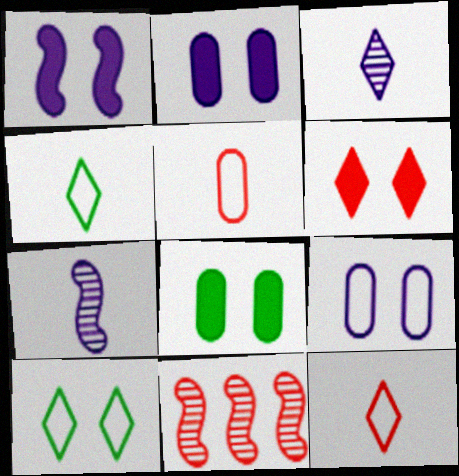[[1, 6, 8], 
[2, 4, 11], 
[5, 6, 11]]